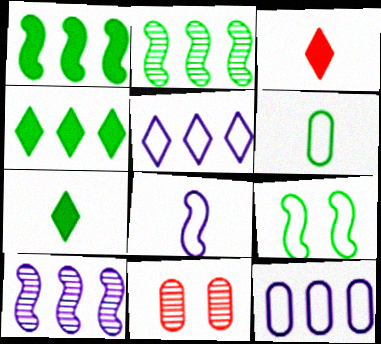[[4, 8, 11]]